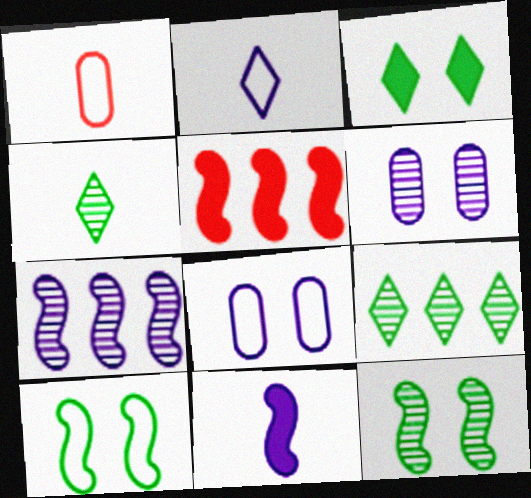[[1, 3, 7], 
[1, 4, 11], 
[4, 5, 8]]